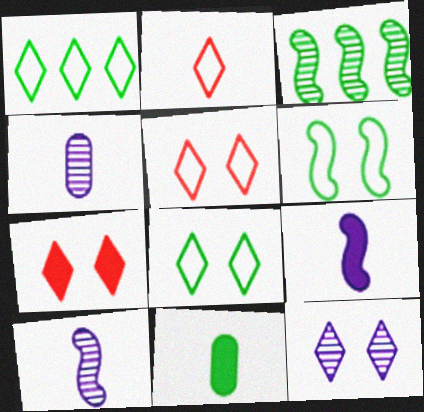[[2, 10, 11], 
[3, 8, 11], 
[7, 8, 12]]